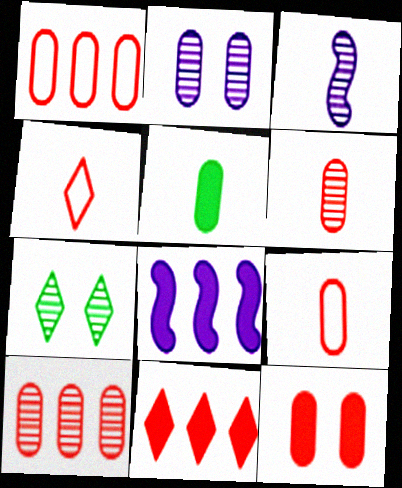[[1, 2, 5], 
[1, 6, 12], 
[3, 4, 5], 
[3, 7, 10], 
[7, 8, 9], 
[9, 10, 12]]